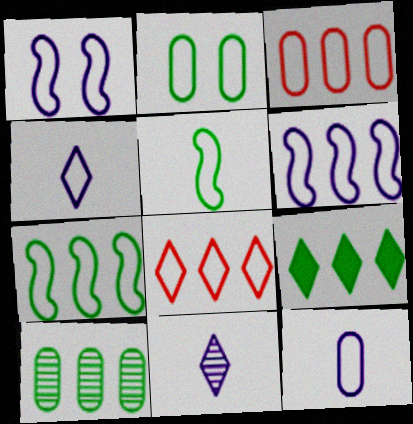[[2, 3, 12], 
[7, 9, 10]]